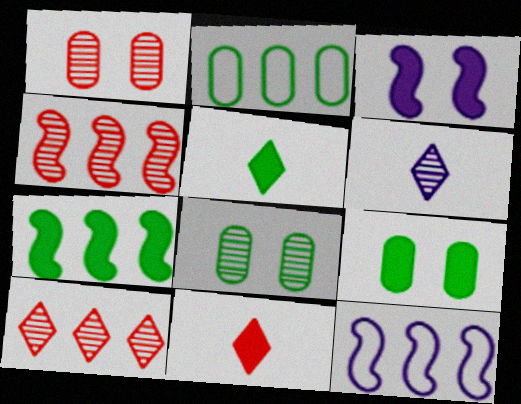[[1, 5, 12], 
[4, 6, 8], 
[4, 7, 12], 
[5, 7, 9], 
[8, 11, 12]]